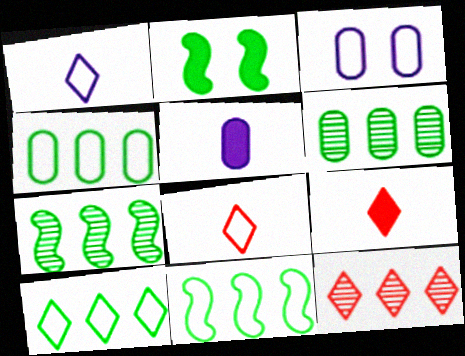[[3, 7, 9], 
[3, 8, 11], 
[4, 10, 11]]